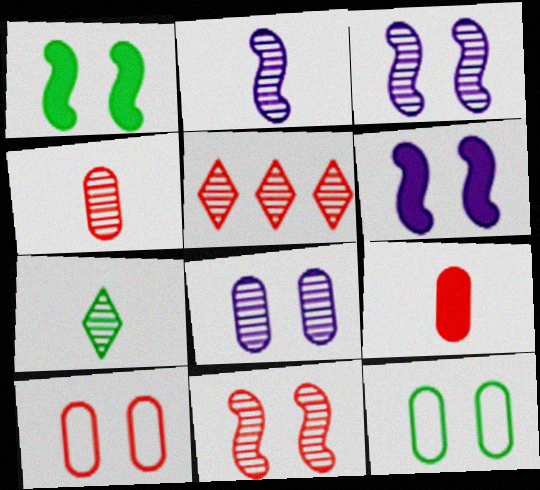[[2, 4, 7], 
[4, 5, 11]]